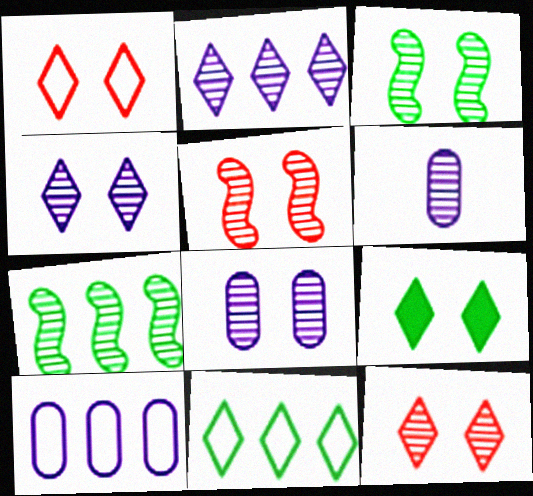[[1, 4, 9], 
[3, 8, 12], 
[6, 7, 12]]